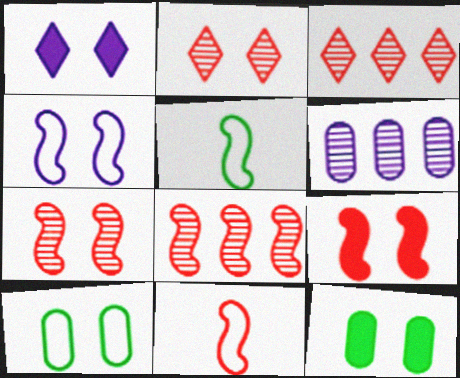[[1, 7, 10], 
[1, 9, 12], 
[2, 4, 12], 
[8, 9, 11]]